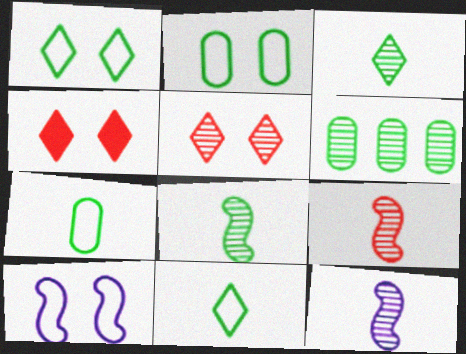[[5, 6, 12], 
[8, 9, 12]]